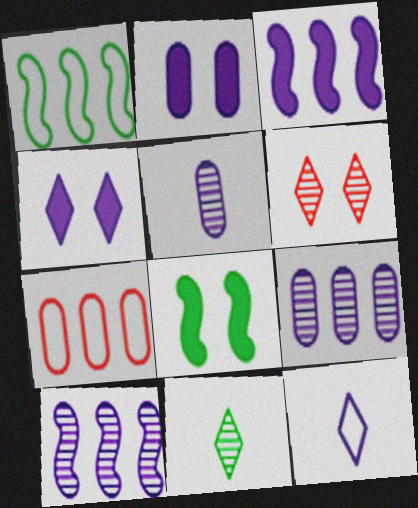[[2, 10, 12]]